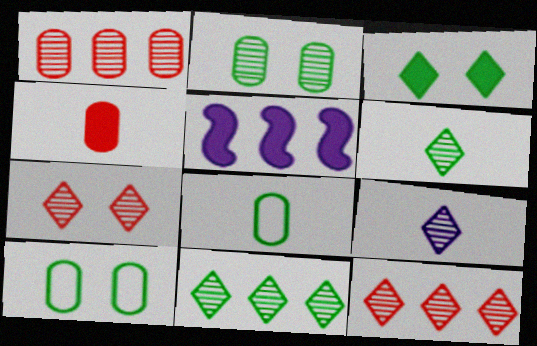[[3, 4, 5], 
[5, 7, 8], 
[7, 9, 11]]